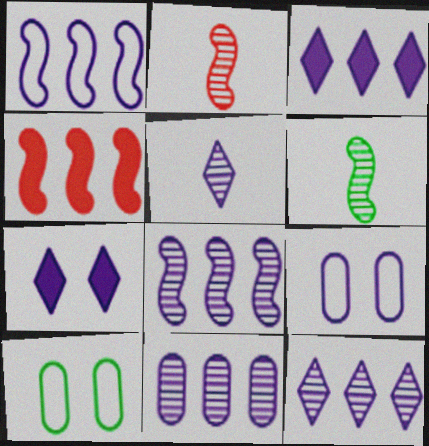[[1, 3, 11], 
[2, 3, 10], 
[4, 5, 10], 
[8, 11, 12]]